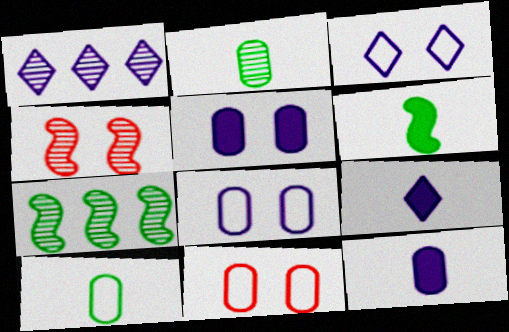[[1, 2, 4], 
[1, 3, 9], 
[1, 6, 11], 
[7, 9, 11]]